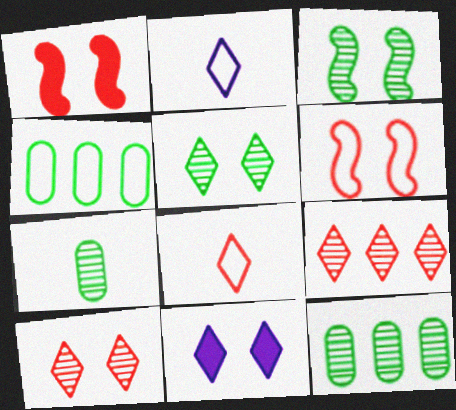[[1, 2, 12], 
[2, 4, 6]]